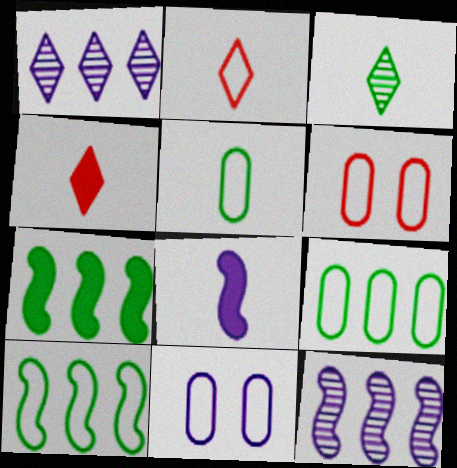[[1, 8, 11], 
[2, 10, 11]]